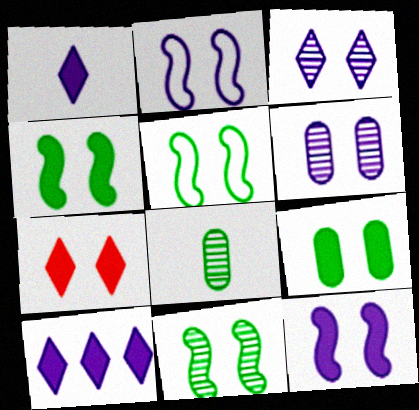[[4, 5, 11], 
[5, 6, 7], 
[7, 9, 12]]